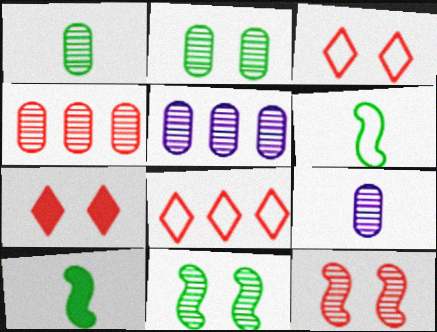[[2, 4, 9], 
[3, 5, 10], 
[5, 6, 7]]